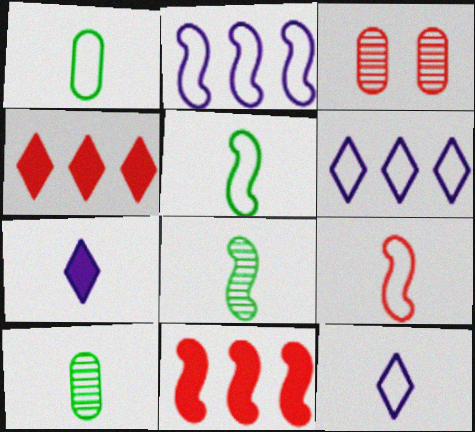[[1, 9, 12], 
[3, 4, 9], 
[7, 9, 10]]